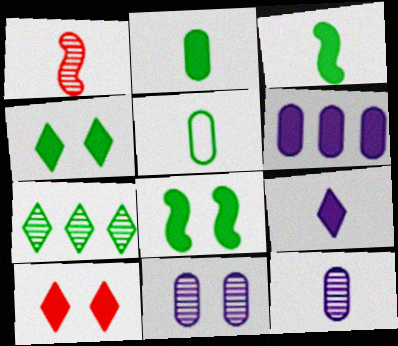[[1, 5, 9], 
[1, 7, 11], 
[3, 6, 10], 
[5, 7, 8]]